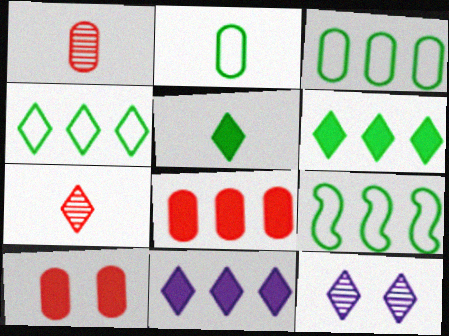[[3, 4, 9]]